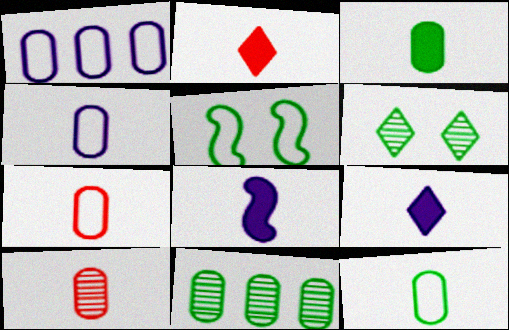[[2, 3, 8], 
[3, 4, 10], 
[4, 7, 12]]